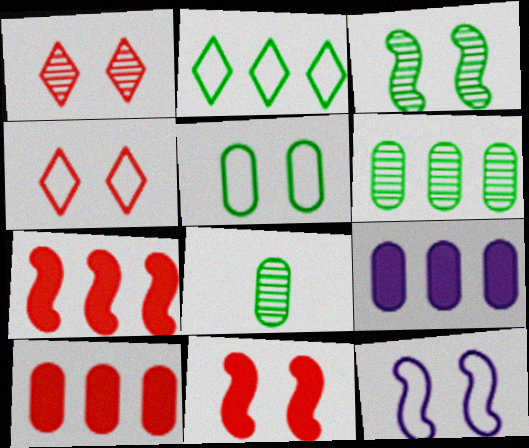[[3, 11, 12], 
[4, 5, 12]]